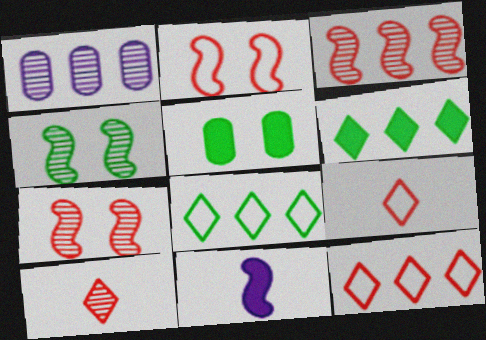[[1, 4, 10]]